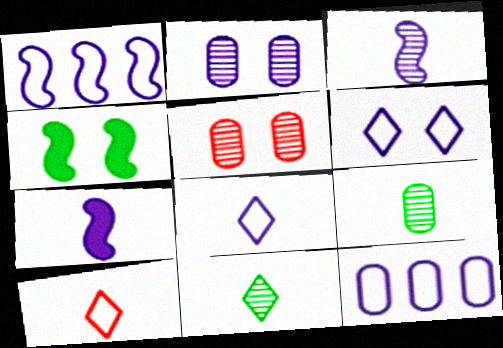[[4, 5, 6], 
[7, 9, 10]]